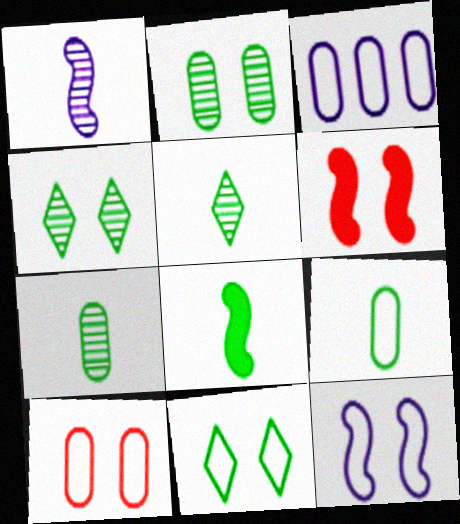[[3, 5, 6], 
[3, 9, 10], 
[5, 8, 9], 
[10, 11, 12]]